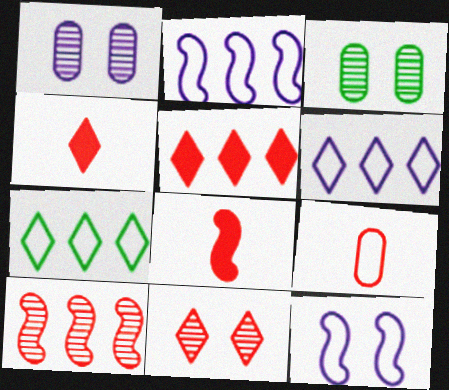[[1, 7, 8], 
[2, 3, 4], 
[3, 6, 8], 
[7, 9, 12]]